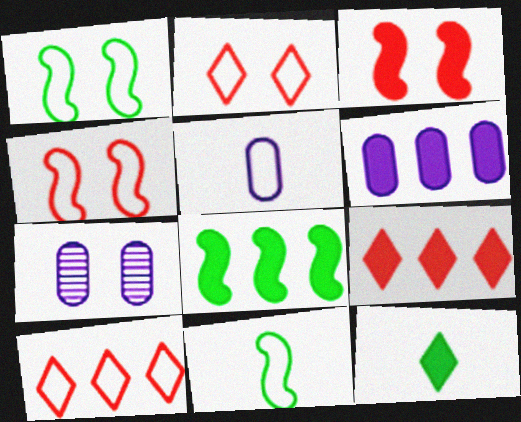[[1, 5, 10], 
[3, 6, 12], 
[5, 6, 7], 
[6, 8, 9], 
[7, 9, 11]]